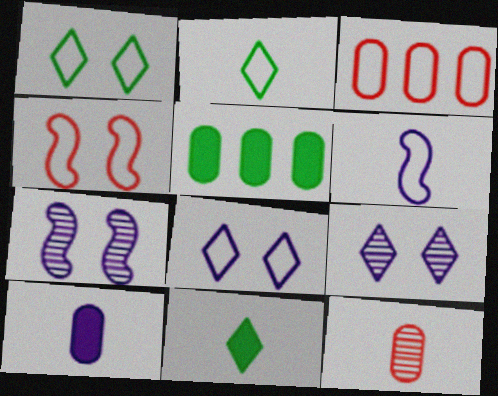[[1, 3, 6], 
[3, 7, 11], 
[6, 11, 12]]